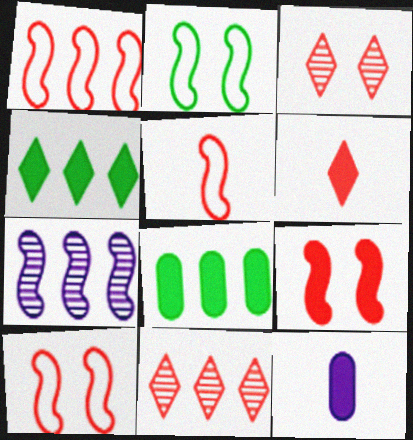[[1, 5, 10], 
[2, 11, 12], 
[4, 9, 12]]